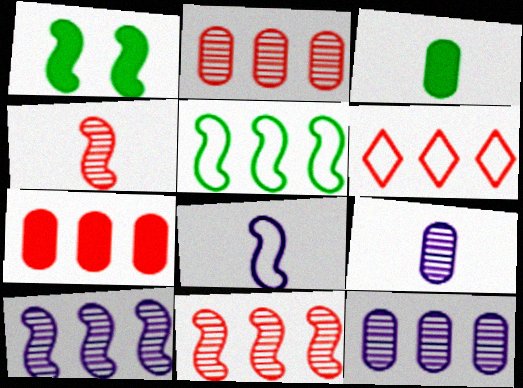[[1, 6, 9], 
[1, 8, 11], 
[6, 7, 11]]